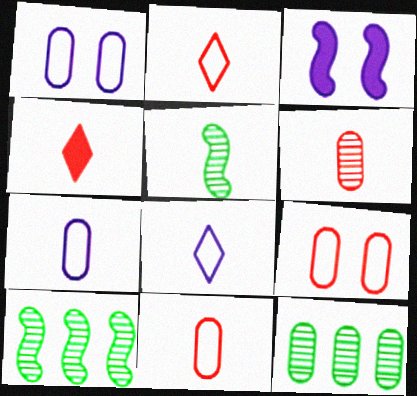[[1, 4, 10], 
[2, 3, 12], 
[4, 5, 7]]